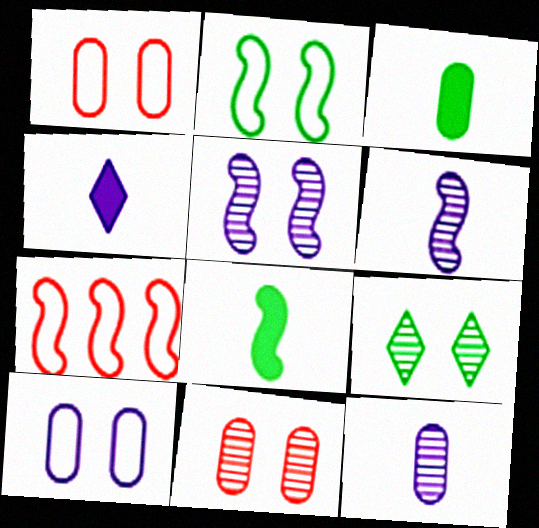[[5, 7, 8], 
[5, 9, 11]]